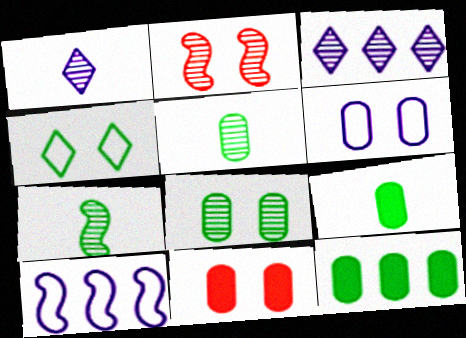[[2, 3, 5], 
[4, 7, 12], 
[6, 8, 11]]